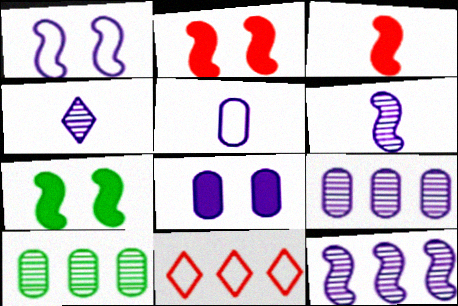[[5, 8, 9]]